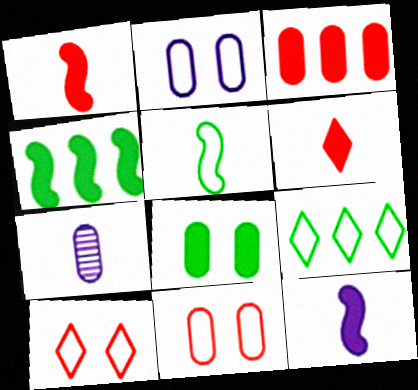[[4, 7, 10], 
[5, 6, 7]]